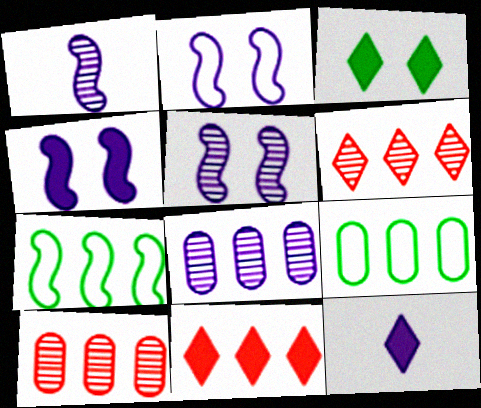[[2, 4, 5], 
[2, 8, 12], 
[3, 11, 12], 
[7, 8, 11]]